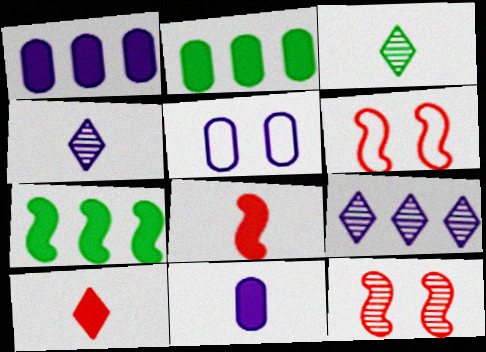[[1, 3, 6], 
[2, 4, 6]]